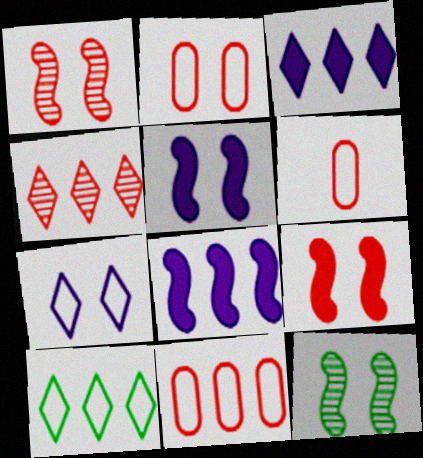[[2, 6, 11], 
[3, 4, 10], 
[3, 6, 12], 
[4, 6, 9]]